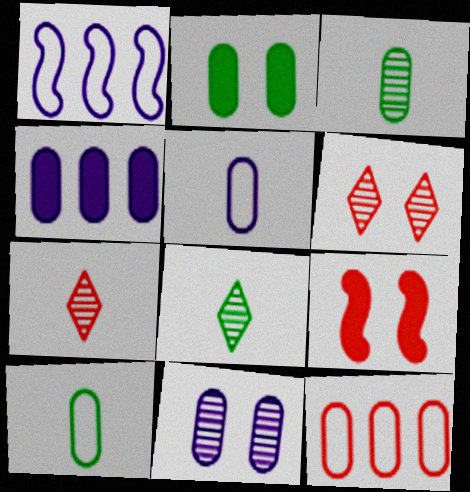[[1, 2, 7], 
[4, 5, 11], 
[7, 9, 12]]